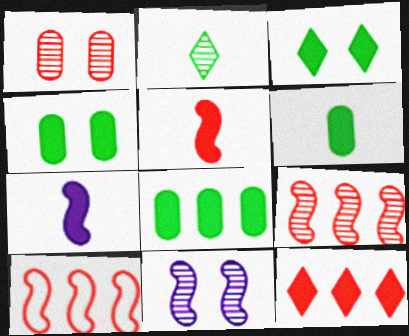[[4, 6, 8], 
[4, 7, 12]]